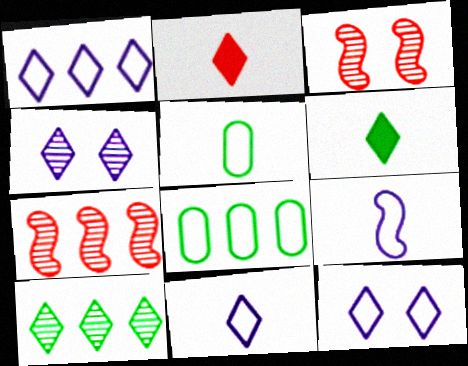[[1, 11, 12], 
[2, 10, 12]]